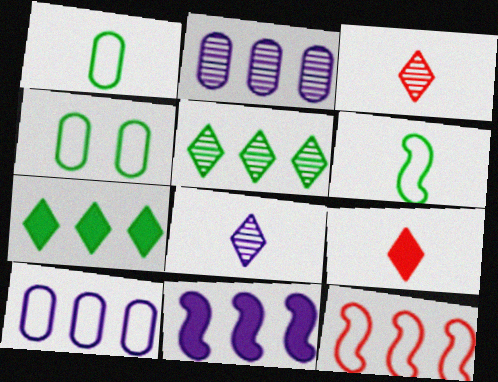[[2, 7, 12], 
[3, 4, 11]]